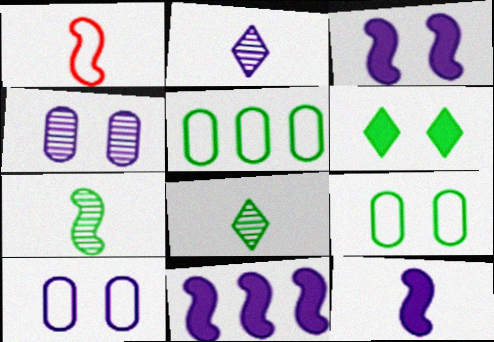[[1, 7, 12], 
[2, 10, 11], 
[3, 11, 12], 
[5, 6, 7]]